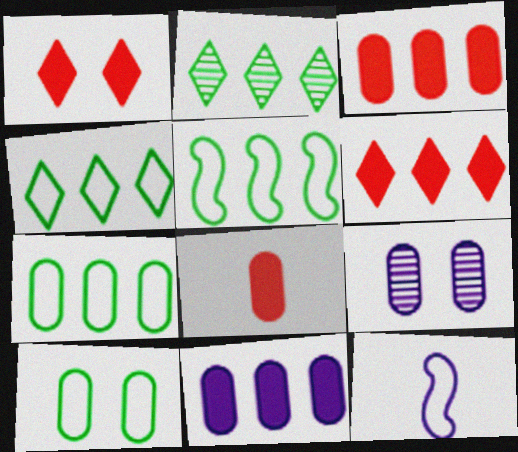[[4, 5, 7], 
[7, 8, 9]]